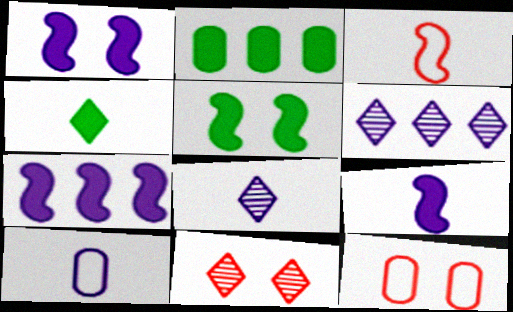[[1, 6, 10], 
[1, 7, 9], 
[2, 4, 5], 
[8, 9, 10]]